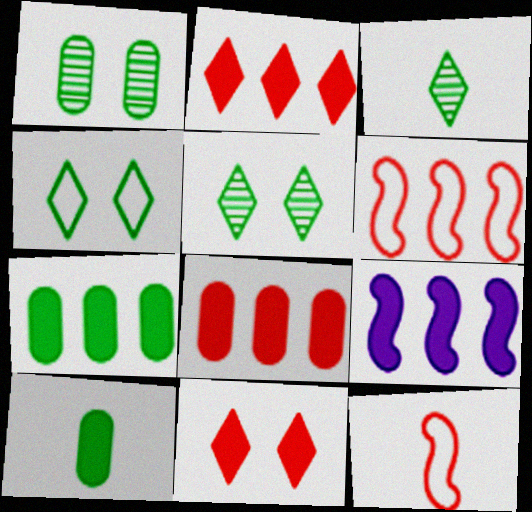[[2, 7, 9], 
[9, 10, 11]]